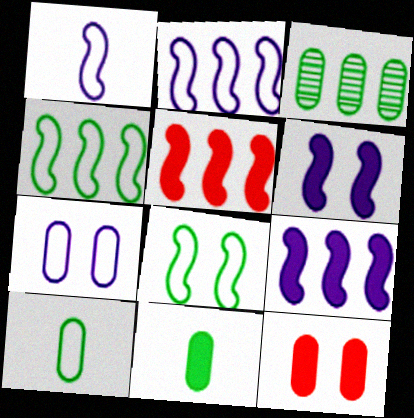[]